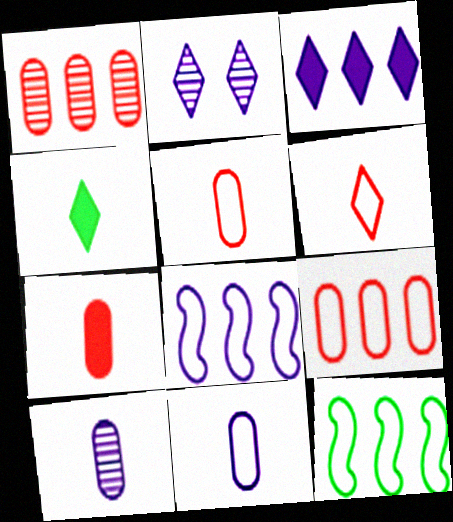[[1, 3, 12], 
[2, 7, 12]]